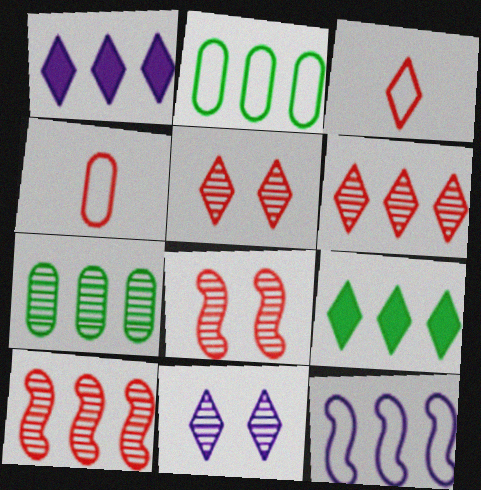[[1, 2, 10], 
[3, 9, 11]]